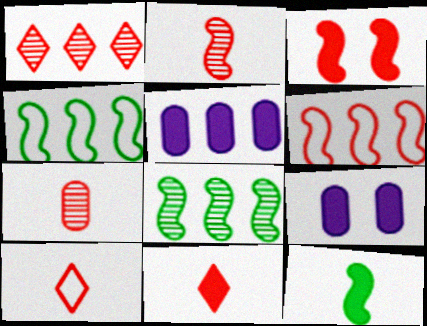[[1, 4, 5], 
[2, 3, 6], 
[8, 9, 10]]